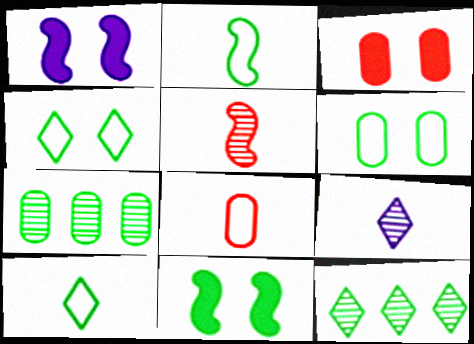[[1, 8, 12], 
[7, 10, 11]]